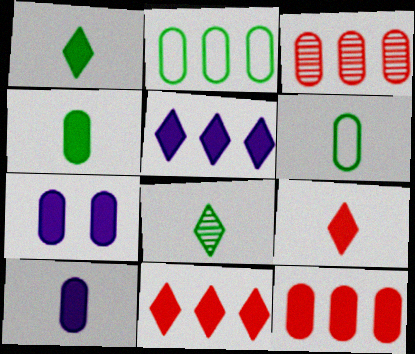[[3, 6, 7], 
[4, 7, 12]]